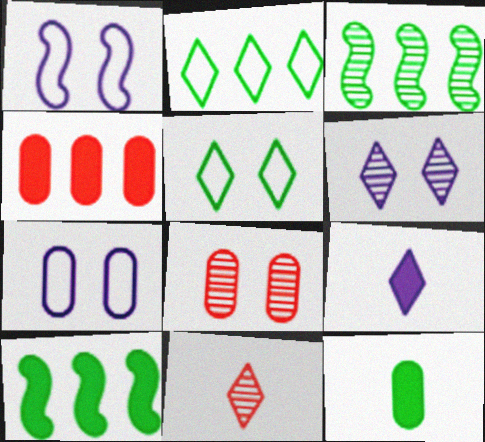[[3, 5, 12], 
[7, 10, 11]]